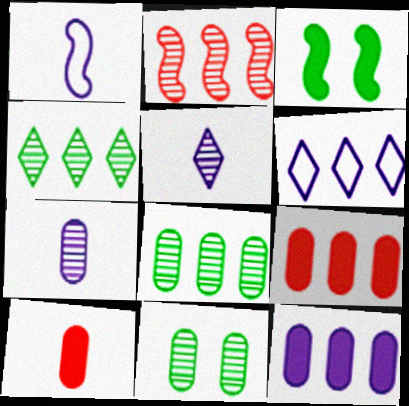[[1, 2, 3], 
[2, 5, 11]]